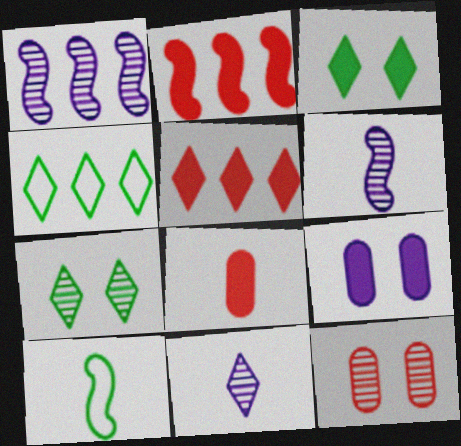[[8, 10, 11]]